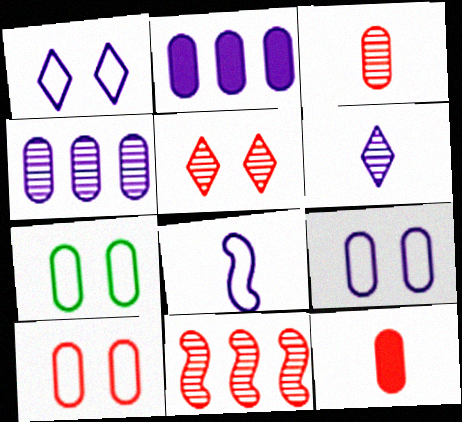[[2, 3, 7], 
[3, 5, 11], 
[4, 7, 12], 
[7, 9, 10]]